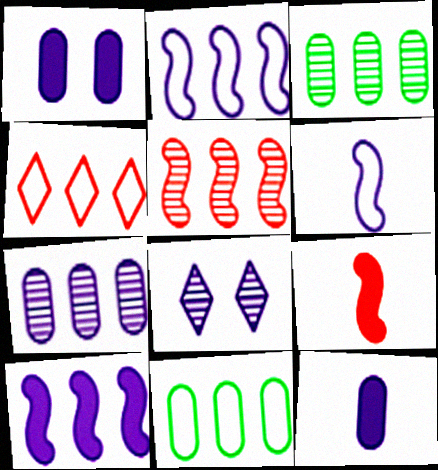[[2, 4, 11], 
[2, 8, 12], 
[3, 4, 10], 
[8, 9, 11]]